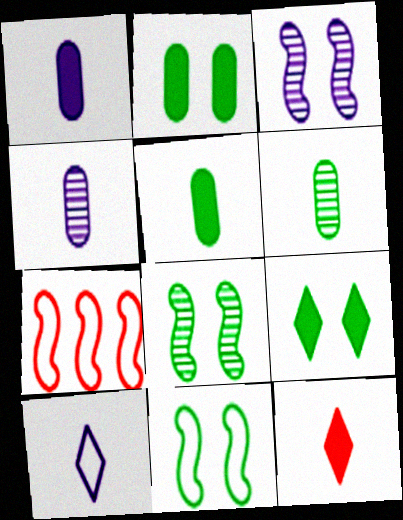[[4, 7, 9]]